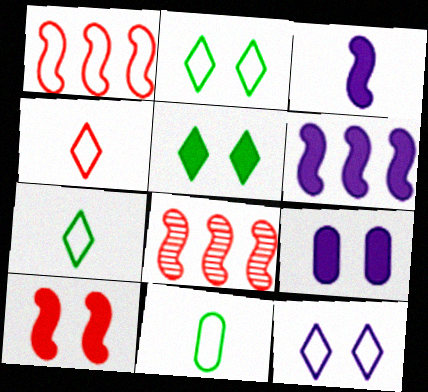[[1, 11, 12], 
[5, 9, 10], 
[7, 8, 9]]